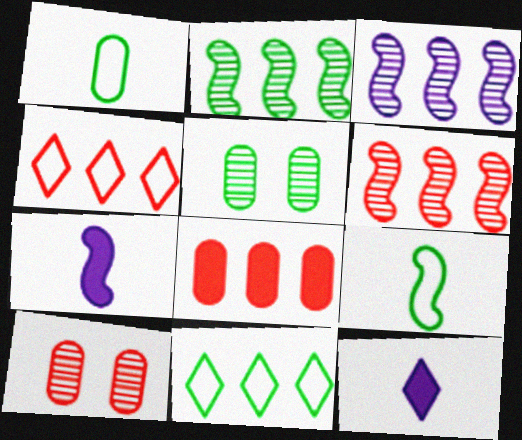[[2, 3, 6], 
[3, 8, 11], 
[4, 5, 7], 
[4, 6, 8], 
[7, 10, 11]]